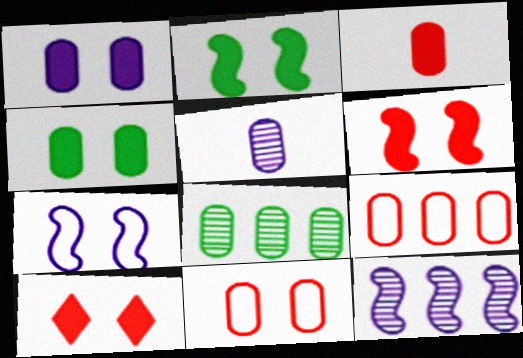[[1, 2, 10], 
[4, 5, 9]]